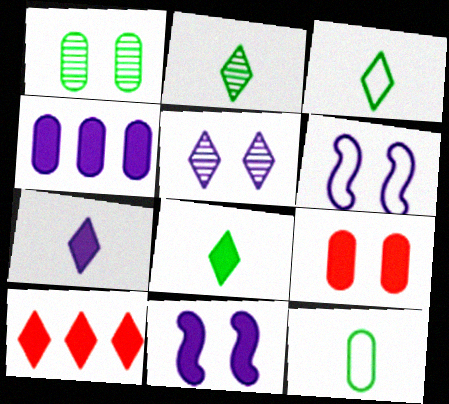[[2, 3, 8], 
[3, 5, 10], 
[4, 7, 11]]